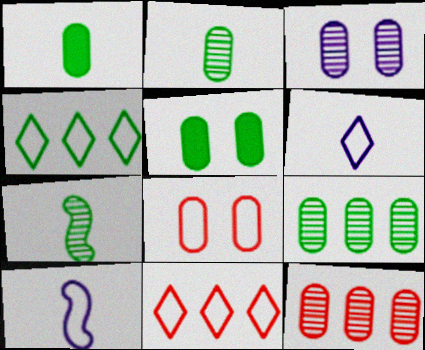[[2, 3, 12], 
[3, 5, 8], 
[4, 5, 7], 
[4, 8, 10]]